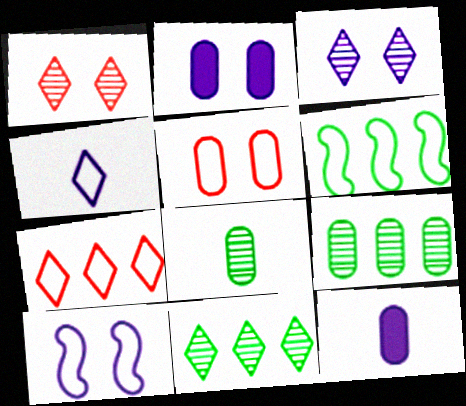[[1, 6, 12], 
[2, 3, 10], 
[4, 5, 6], 
[5, 9, 12]]